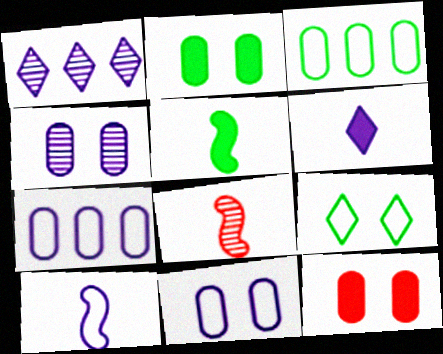[[5, 8, 10]]